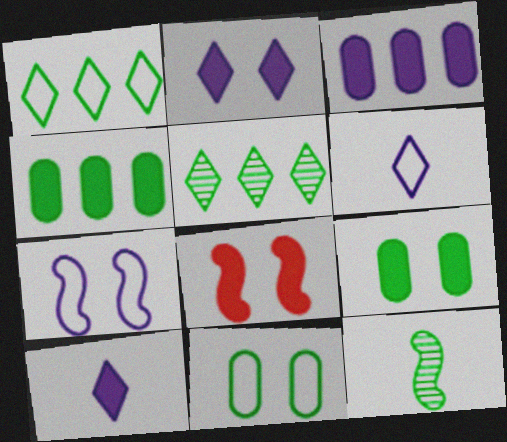[[1, 9, 12], 
[2, 8, 9], 
[4, 8, 10]]